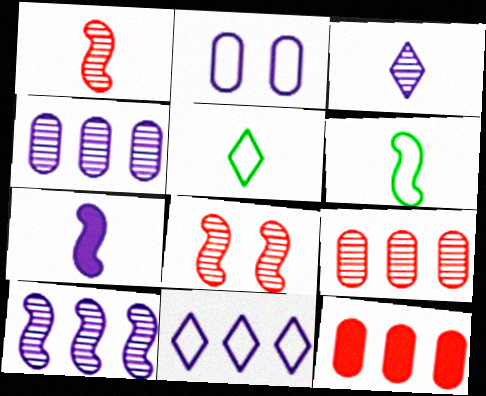[[1, 6, 7]]